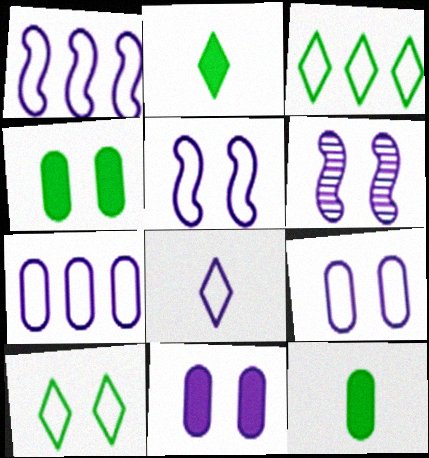[[1, 8, 9], 
[5, 7, 8]]